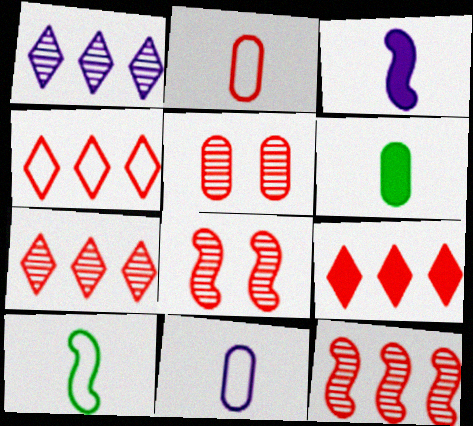[[2, 8, 9], 
[4, 7, 9]]